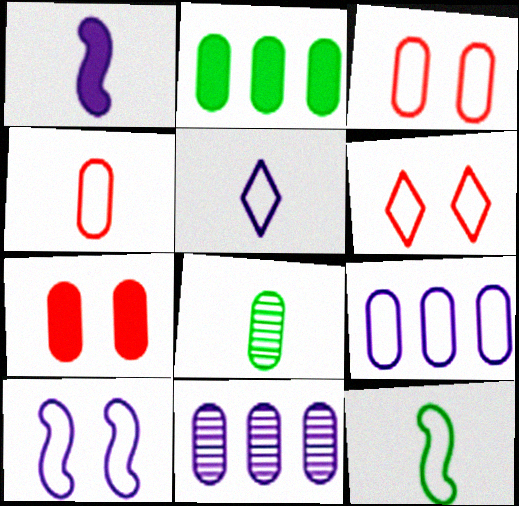[[4, 5, 12], 
[5, 9, 10], 
[6, 9, 12], 
[7, 8, 9]]